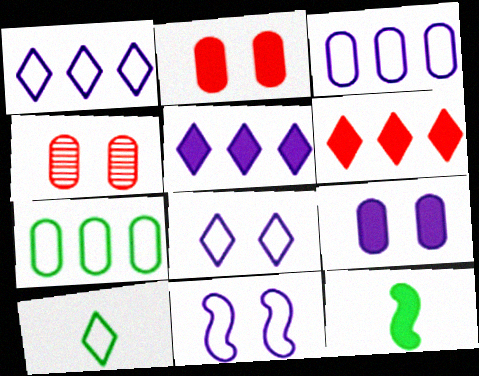[[1, 4, 12], 
[2, 5, 12], 
[6, 9, 12]]